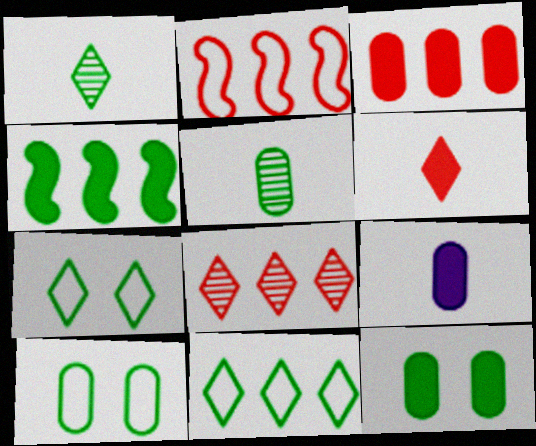[[1, 4, 10], 
[2, 3, 8], 
[3, 9, 12], 
[4, 5, 7]]